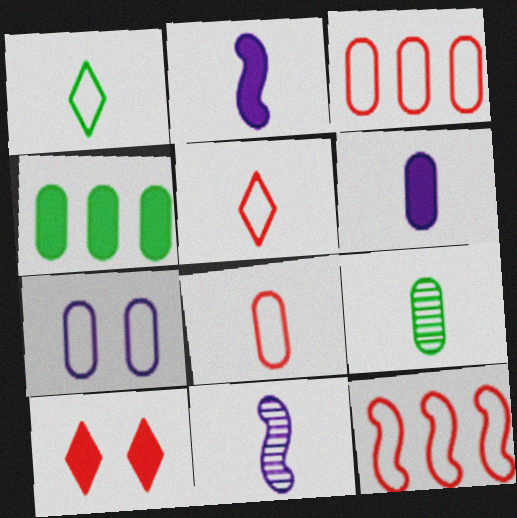[[1, 7, 12], 
[2, 4, 10], 
[2, 5, 9], 
[6, 8, 9]]